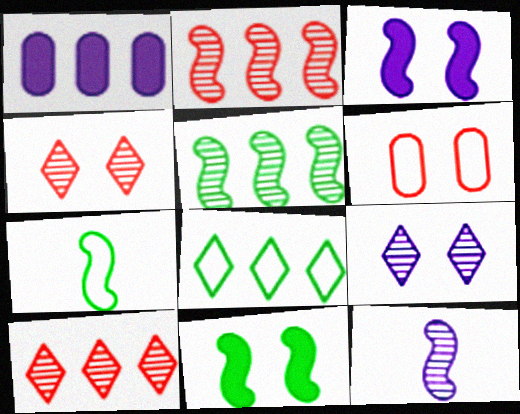[[1, 2, 8], 
[1, 4, 7], 
[2, 3, 7], 
[5, 7, 11], 
[6, 9, 11]]